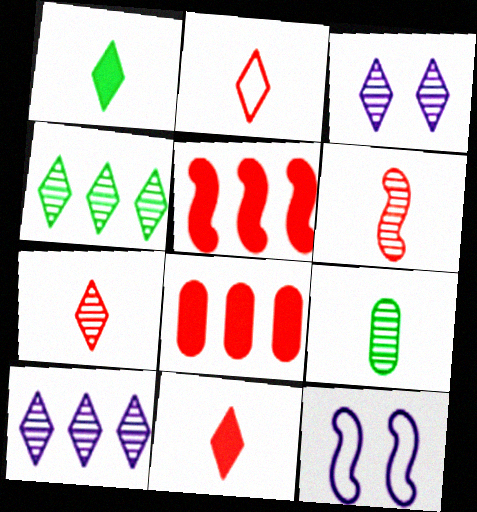[[2, 7, 11], 
[3, 4, 7]]